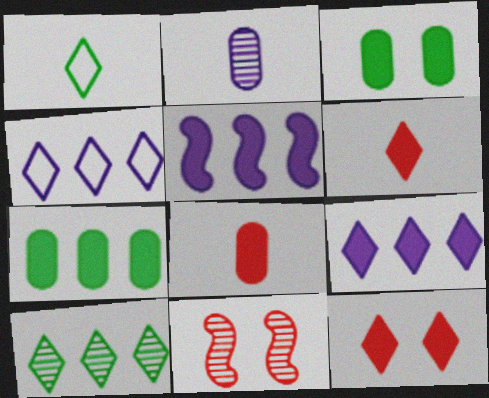[[2, 10, 11], 
[3, 5, 6]]